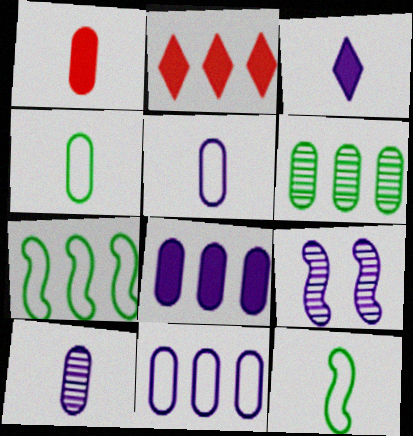[[1, 4, 10], 
[2, 4, 9], 
[3, 9, 11]]